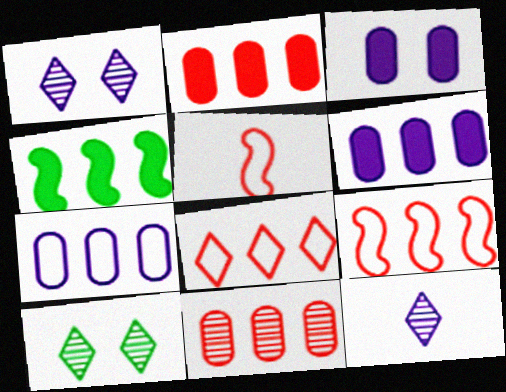[[5, 6, 10]]